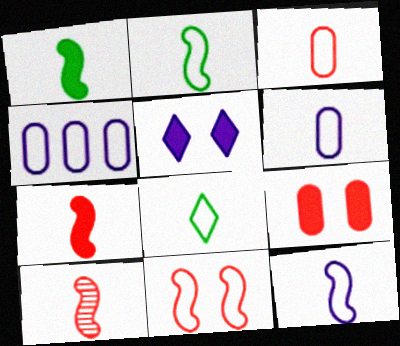[[1, 10, 12], 
[3, 8, 12], 
[4, 8, 11]]